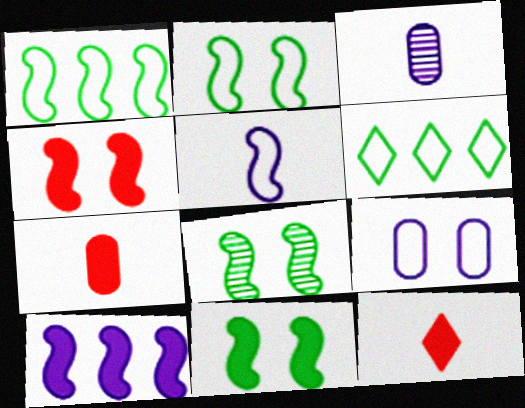[[2, 8, 11], 
[3, 4, 6]]